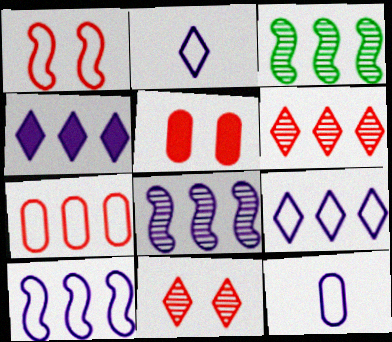[[1, 5, 11], 
[2, 3, 5], 
[3, 4, 7]]